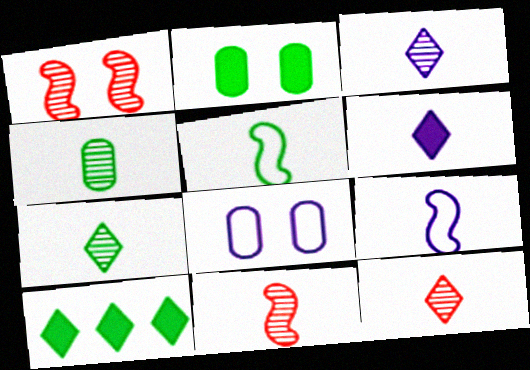[[3, 4, 11], 
[3, 7, 12], 
[8, 10, 11]]